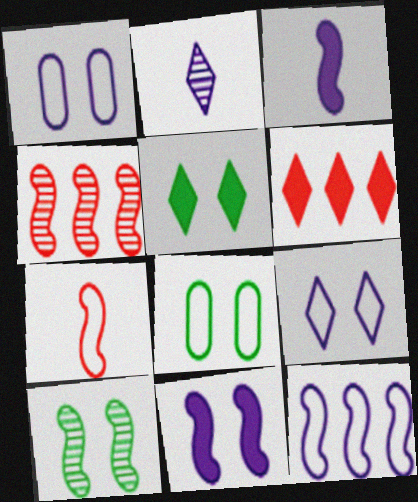[[5, 8, 10]]